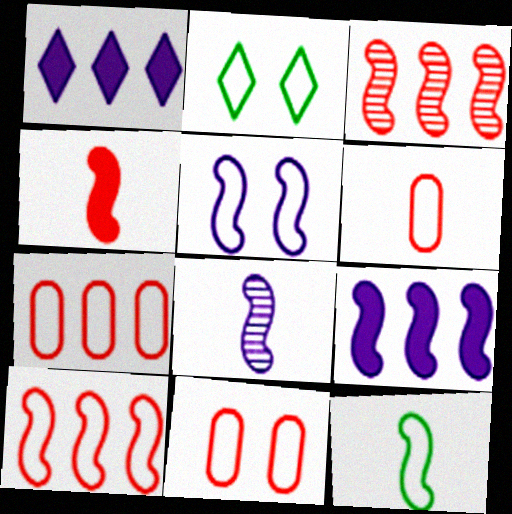[[2, 5, 11], 
[4, 8, 12], 
[5, 8, 9], 
[5, 10, 12], 
[6, 7, 11]]